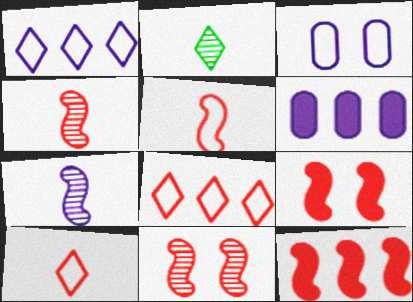[[2, 3, 12], 
[5, 11, 12]]